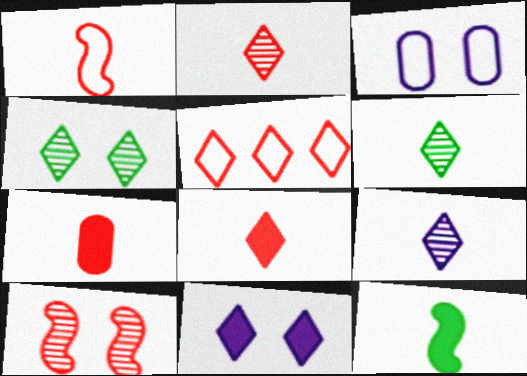[[1, 2, 7], 
[2, 6, 9], 
[5, 6, 11], 
[5, 7, 10]]